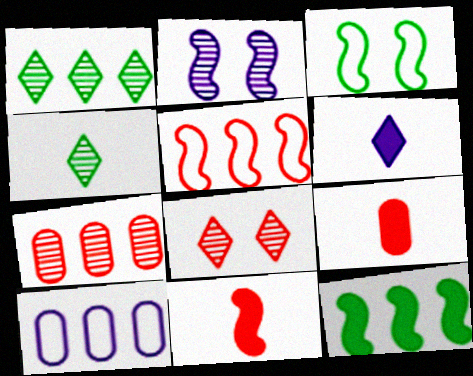[[2, 4, 7], 
[2, 6, 10], 
[3, 6, 7], 
[5, 8, 9]]